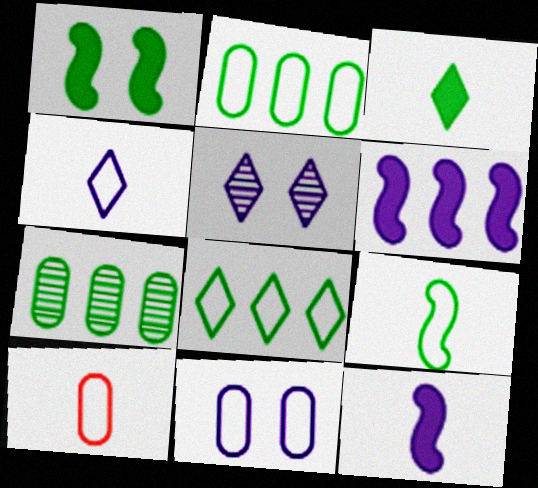[[2, 10, 11], 
[4, 9, 10]]